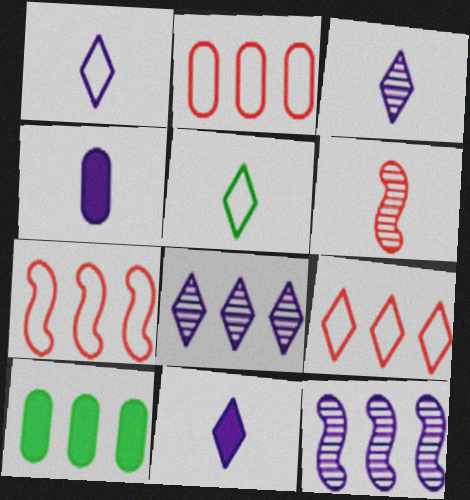[[1, 3, 11], 
[2, 7, 9], 
[4, 5, 6], 
[7, 8, 10], 
[9, 10, 12]]